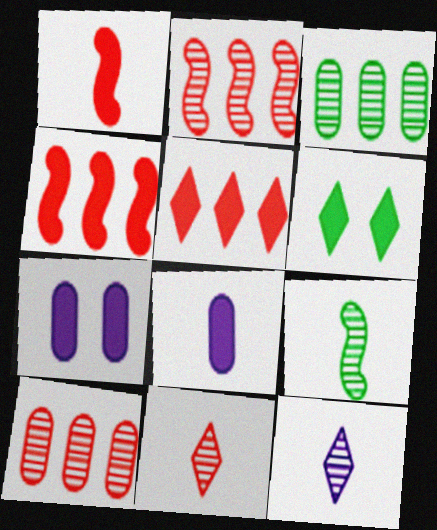[[4, 6, 8]]